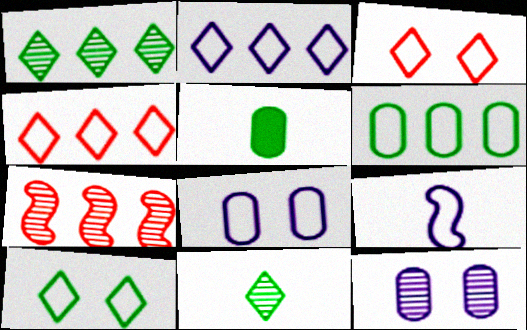[[2, 8, 9], 
[3, 6, 9], 
[7, 11, 12]]